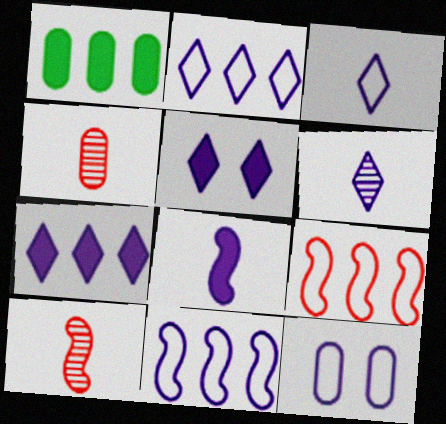[[1, 4, 12], 
[2, 5, 6], 
[3, 11, 12]]